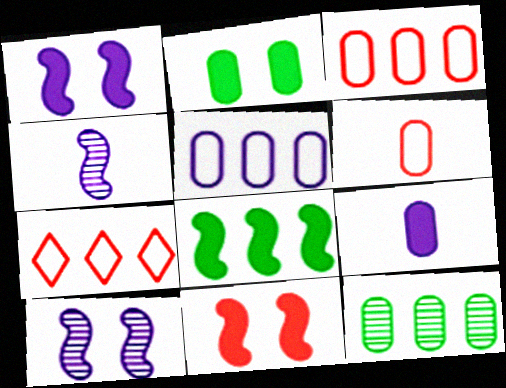[[2, 4, 7]]